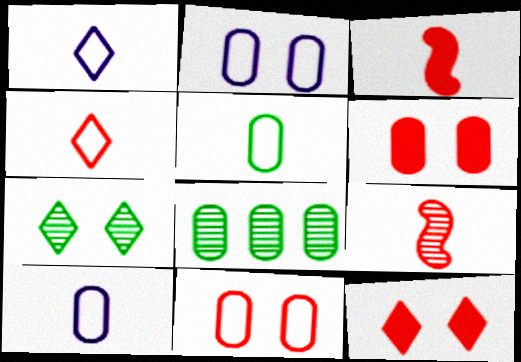[[6, 8, 10]]